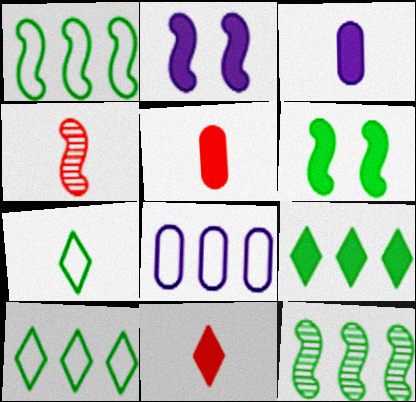[[1, 2, 4], 
[2, 5, 9], 
[3, 4, 7]]